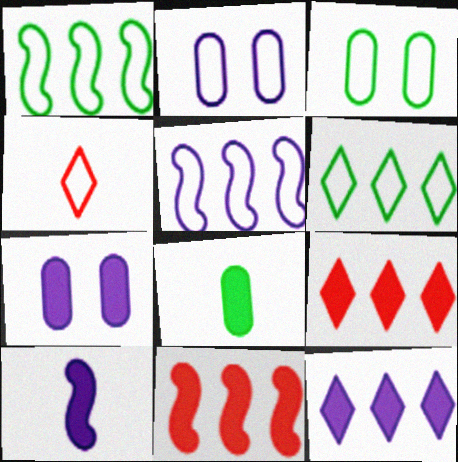[[1, 2, 4], 
[3, 4, 5], 
[7, 10, 12]]